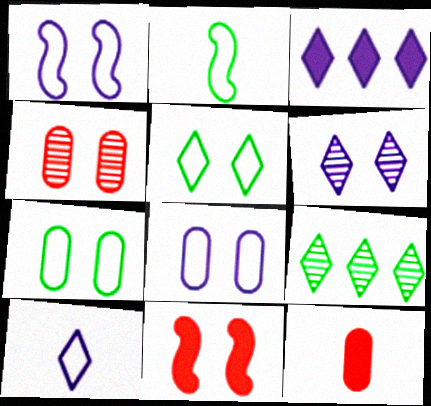[[1, 9, 12], 
[2, 3, 4], 
[3, 6, 10], 
[6, 7, 11]]